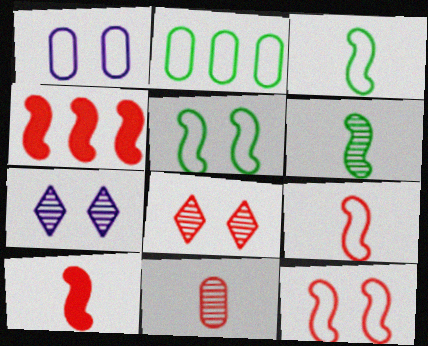[[2, 7, 10]]